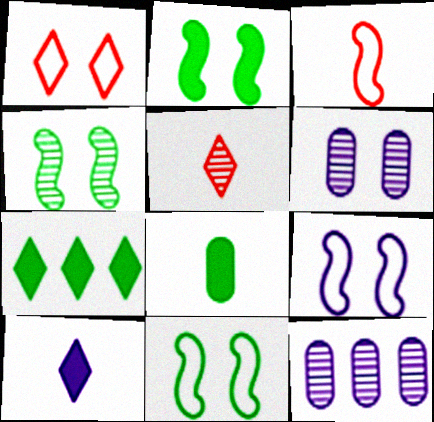[[1, 2, 6], 
[2, 4, 11], 
[2, 7, 8], 
[3, 6, 7], 
[4, 5, 12], 
[9, 10, 12]]